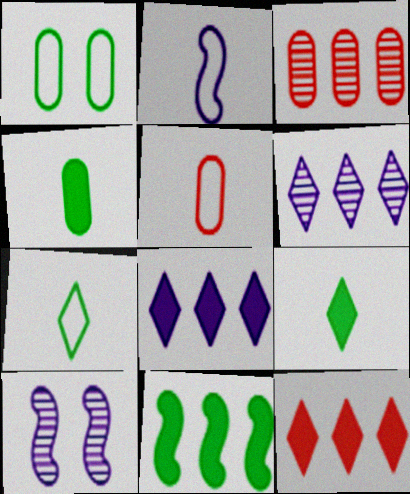[[2, 5, 7]]